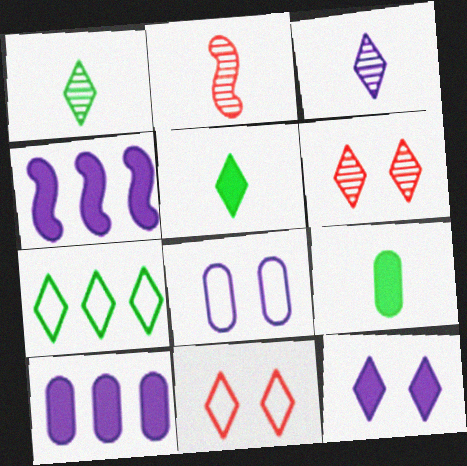[[3, 4, 8]]